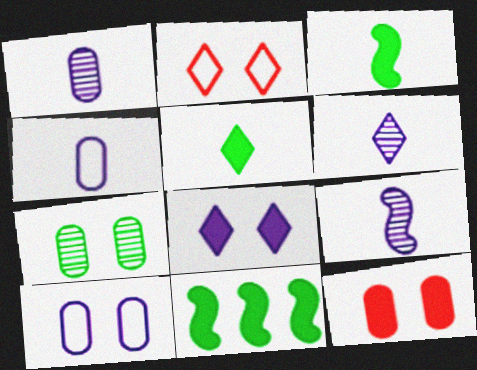[[1, 2, 11], 
[1, 6, 9], 
[7, 10, 12]]